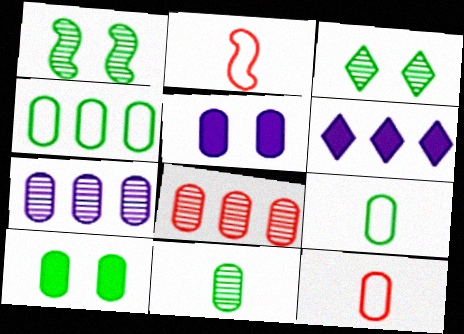[[1, 6, 12], 
[4, 10, 11], 
[5, 8, 9], 
[7, 10, 12]]